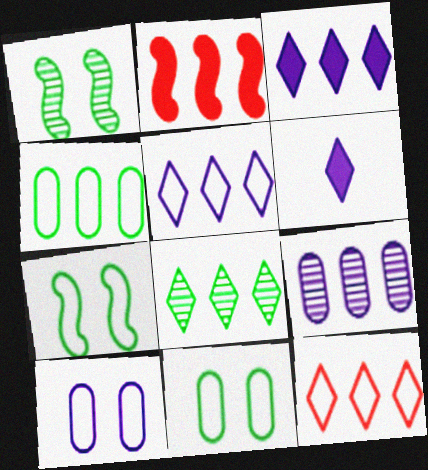[[3, 8, 12]]